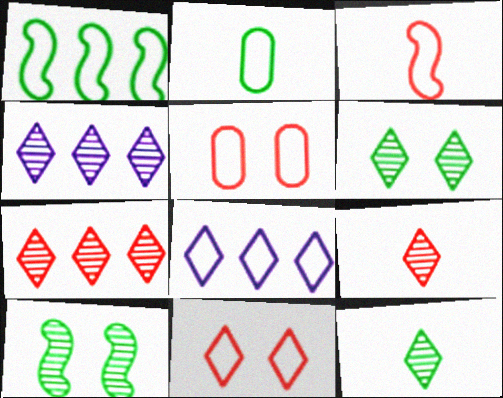[[4, 6, 9]]